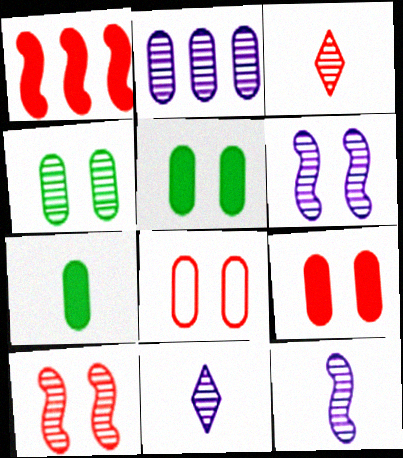[[1, 3, 8], 
[2, 6, 11], 
[2, 7, 8]]